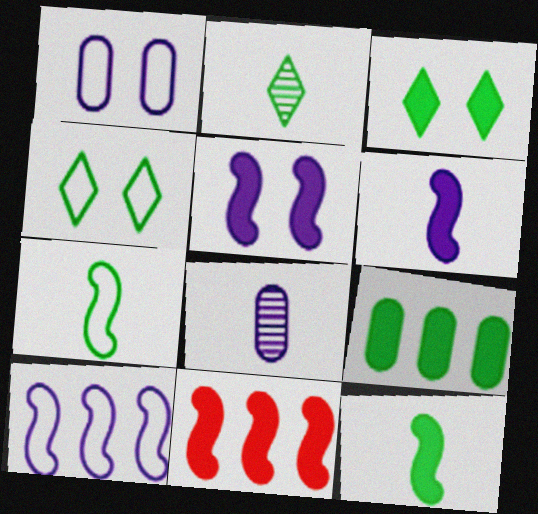[[1, 2, 11], 
[3, 9, 12], 
[4, 8, 11], 
[5, 11, 12]]